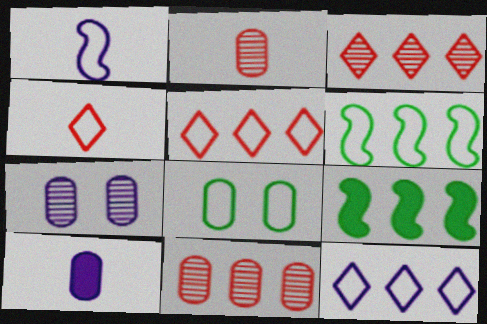[[1, 5, 8], 
[4, 7, 9], 
[8, 10, 11], 
[9, 11, 12]]